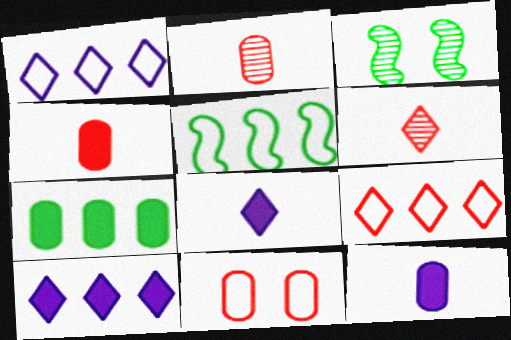[[1, 3, 4], 
[3, 9, 12]]